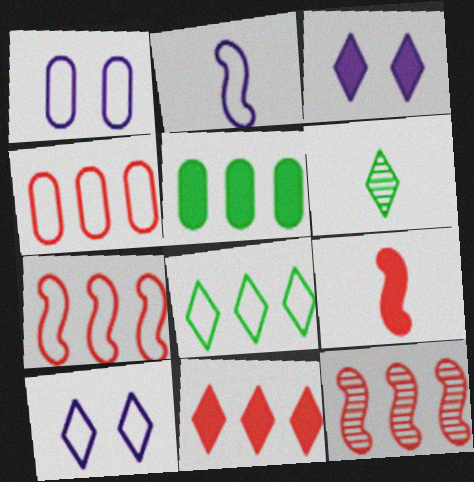[[3, 5, 9], 
[4, 11, 12], 
[6, 10, 11]]